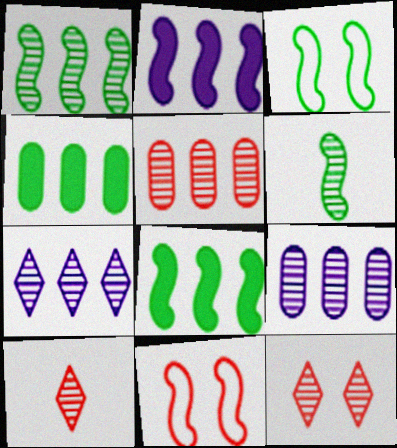[[1, 5, 7], 
[2, 6, 11], 
[3, 6, 8], 
[6, 9, 12]]